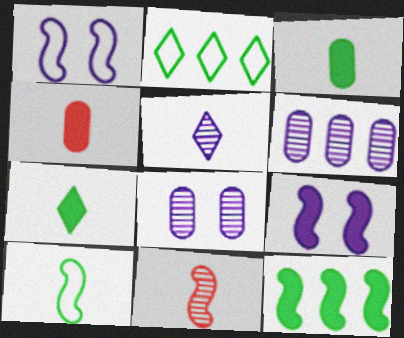[[1, 11, 12], 
[4, 5, 10]]